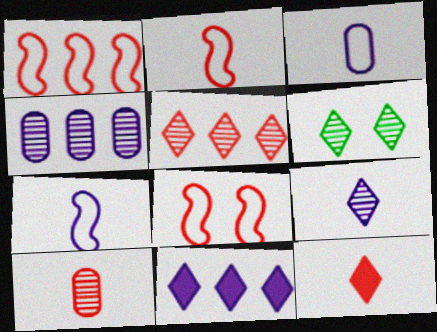[[1, 2, 8], 
[2, 10, 12], 
[5, 6, 9]]